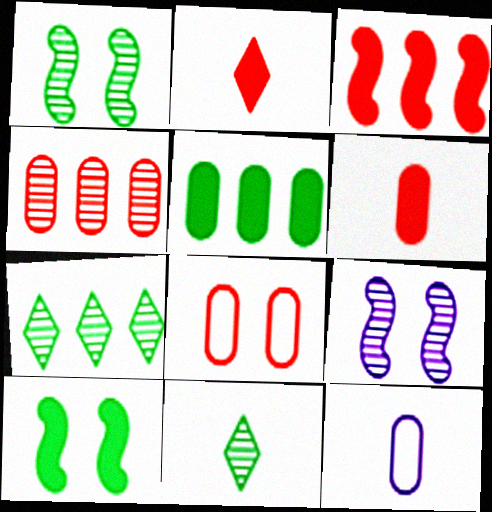[[4, 6, 8], 
[4, 9, 11]]